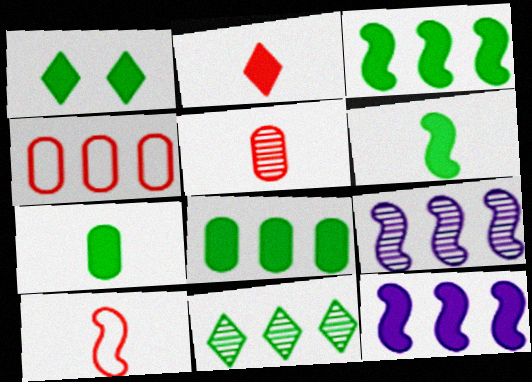[[1, 3, 7], 
[1, 6, 8], 
[2, 5, 10], 
[4, 11, 12]]